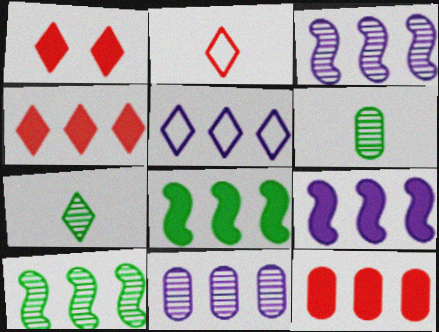[[1, 5, 7], 
[5, 9, 11], 
[5, 10, 12]]